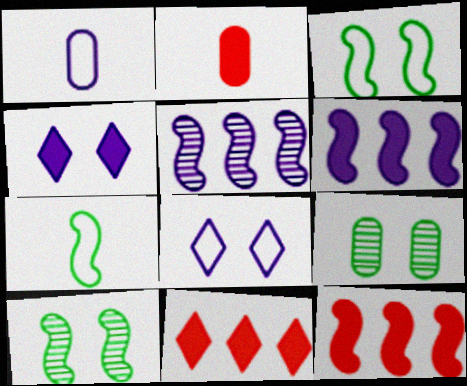[[1, 4, 5], 
[1, 10, 11]]